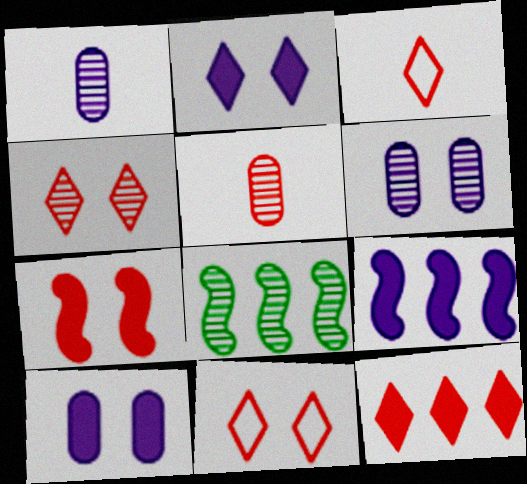[[1, 4, 8], 
[3, 4, 12], 
[3, 8, 10]]